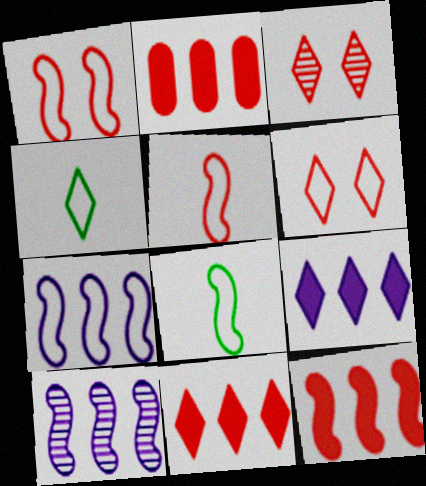[[1, 7, 8], 
[2, 3, 5], 
[2, 11, 12], 
[3, 4, 9]]